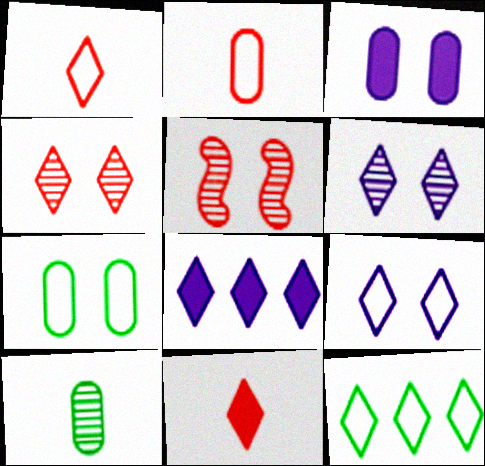[[1, 9, 12], 
[6, 11, 12]]